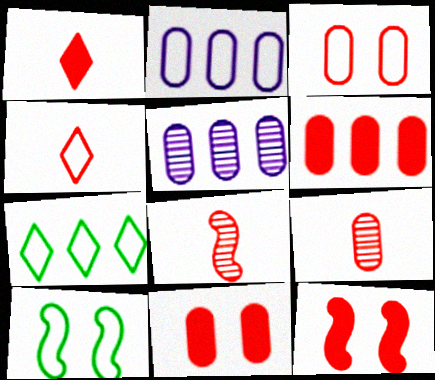[[1, 5, 10], 
[1, 6, 12], 
[2, 4, 10], 
[3, 6, 9]]